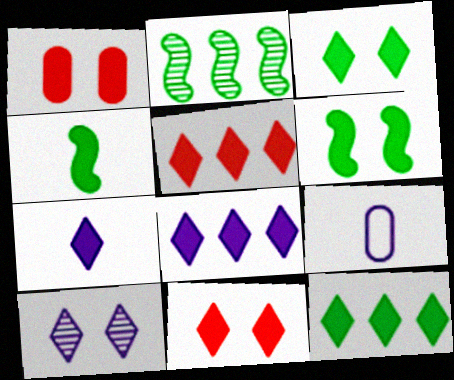[[1, 4, 8], 
[2, 9, 11], 
[3, 5, 7], 
[5, 8, 12], 
[7, 11, 12]]